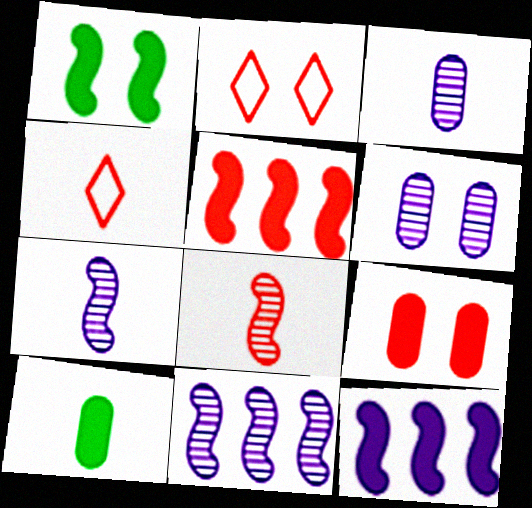[[1, 2, 6], 
[2, 10, 11], 
[4, 7, 10]]